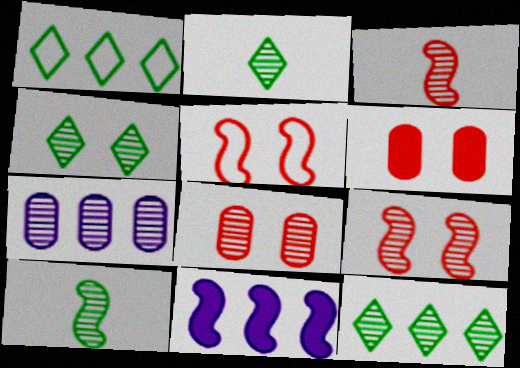[[2, 4, 12], 
[2, 7, 9], 
[3, 4, 7], 
[5, 10, 11]]